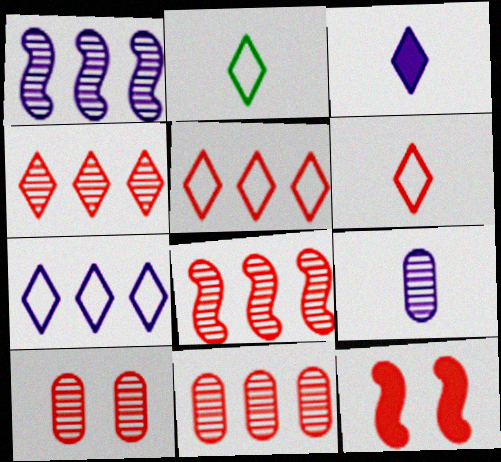[[4, 8, 11], 
[6, 11, 12]]